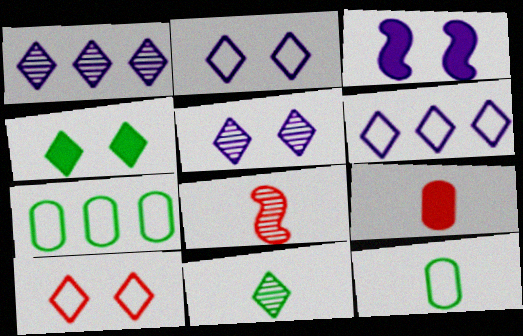[[4, 5, 10]]